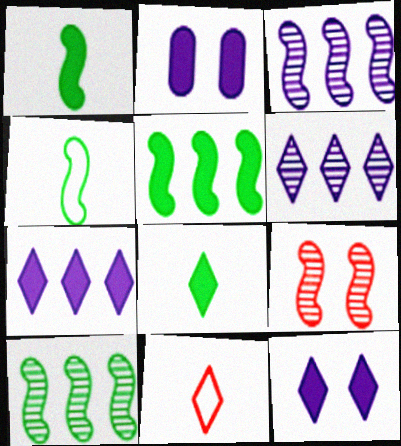[[2, 10, 11]]